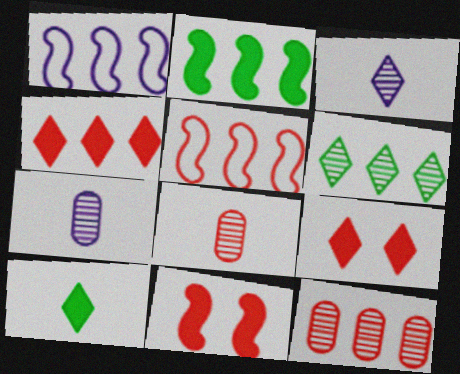[[4, 5, 12], 
[5, 8, 9]]